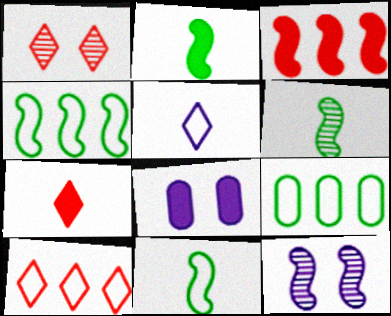[[1, 7, 10], 
[2, 6, 11], 
[3, 11, 12], 
[6, 8, 10], 
[7, 9, 12]]